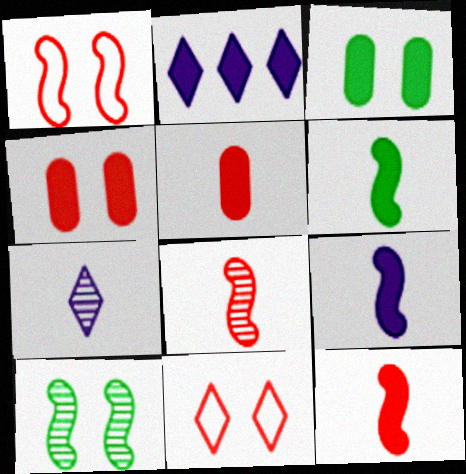[[2, 3, 12], 
[2, 4, 6], 
[6, 9, 12]]